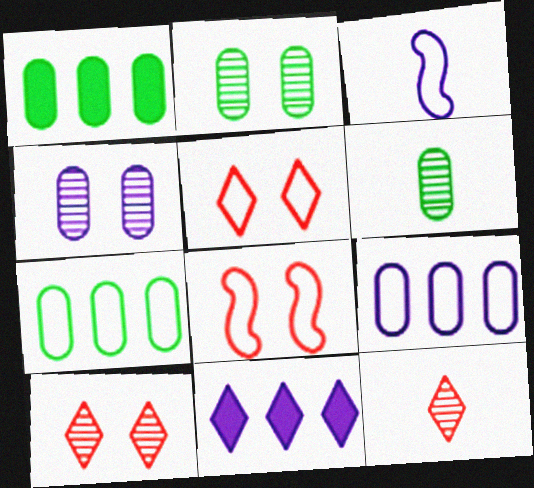[[1, 3, 10], 
[3, 4, 11], 
[3, 5, 7], 
[6, 8, 11]]